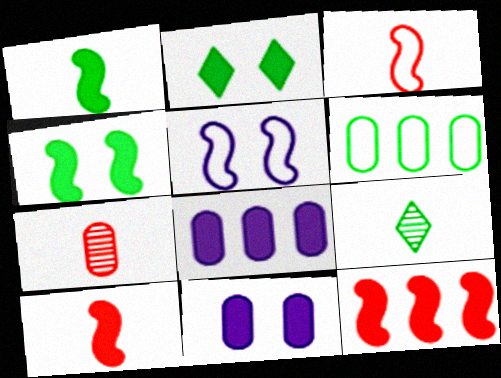[[2, 8, 10], 
[4, 6, 9], 
[6, 7, 11]]